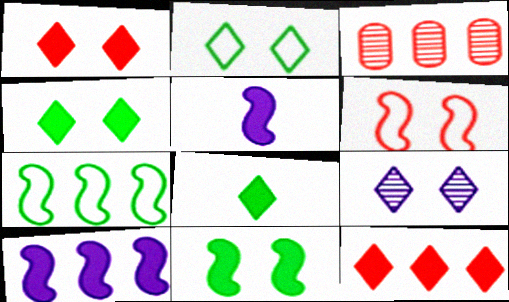[[1, 2, 9], 
[2, 3, 5]]